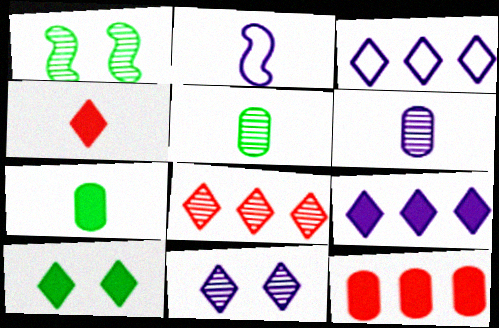[[1, 6, 8], 
[2, 4, 5], 
[4, 9, 10]]